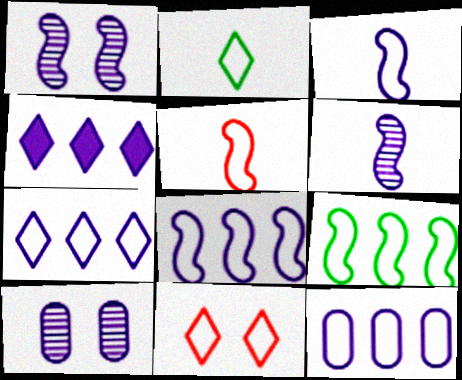[[2, 7, 11], 
[3, 4, 10], 
[7, 8, 12]]